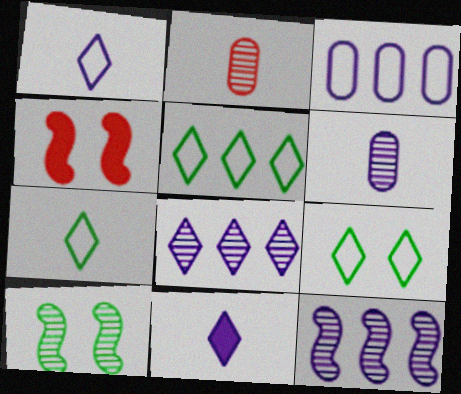[[2, 8, 10], 
[4, 5, 6], 
[5, 7, 9]]